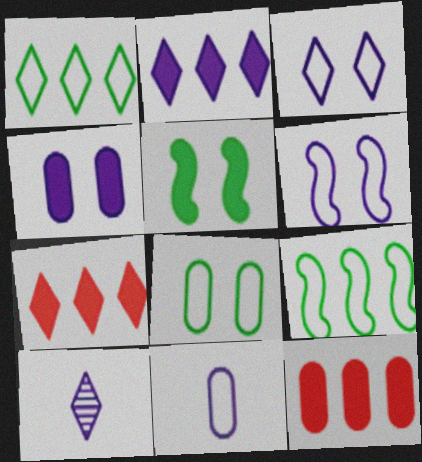[[2, 3, 10]]